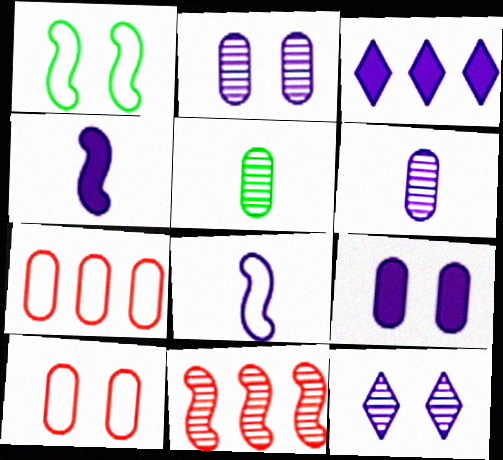[[1, 4, 11], 
[2, 3, 8], 
[3, 4, 9], 
[5, 7, 9], 
[5, 11, 12]]